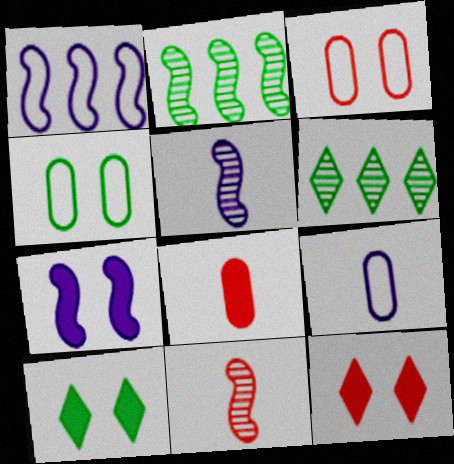[[1, 5, 7], 
[2, 9, 12]]